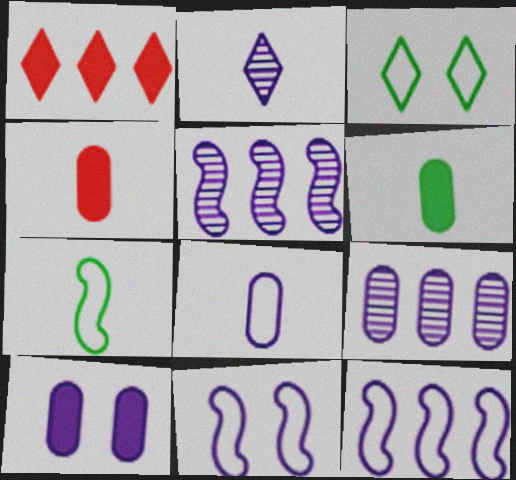[[1, 2, 3], 
[2, 4, 7], 
[2, 10, 12], 
[3, 4, 5], 
[8, 9, 10]]